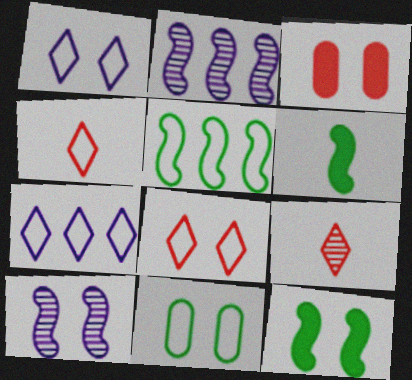[]